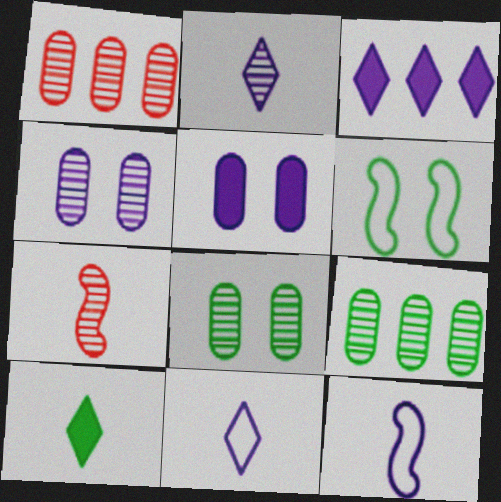[[3, 4, 12], 
[6, 9, 10]]